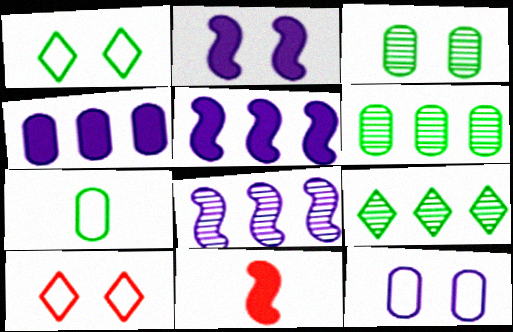[[2, 3, 10], 
[9, 11, 12]]